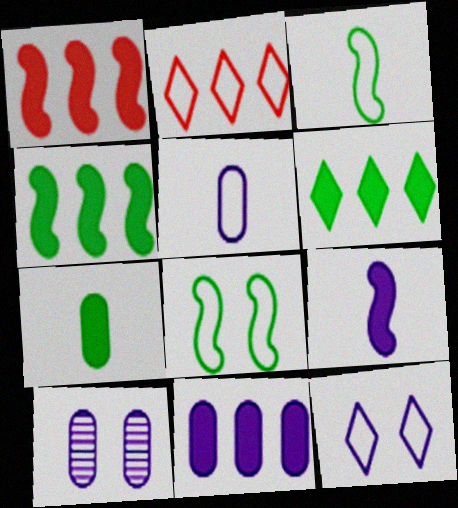[[1, 6, 11], 
[2, 5, 8], 
[5, 10, 11]]